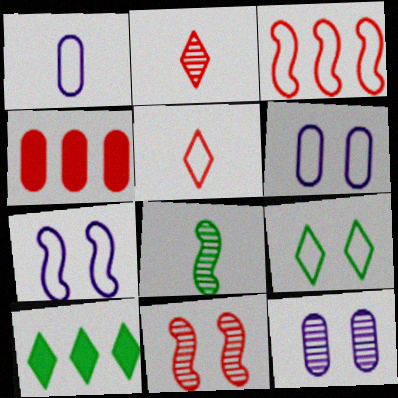[[1, 3, 9], 
[1, 10, 11], 
[4, 5, 11]]